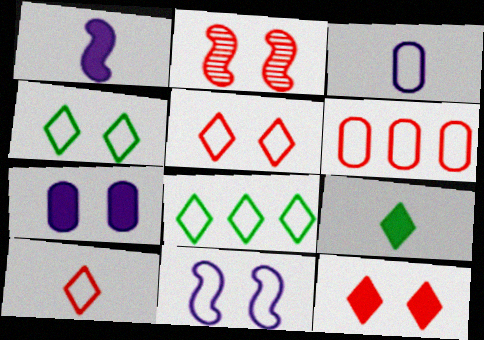[[2, 4, 7]]